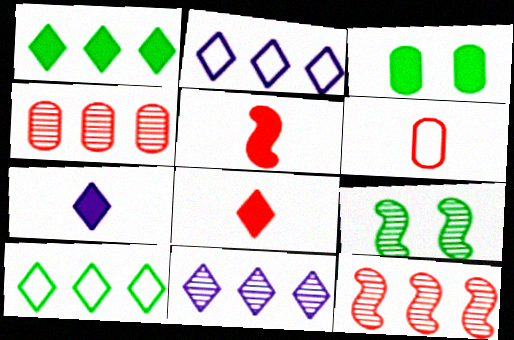[]